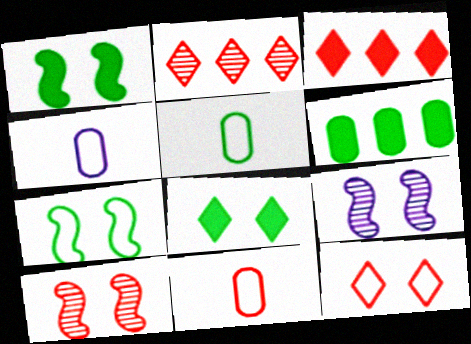[[1, 2, 4], 
[3, 5, 9], 
[3, 10, 11], 
[4, 5, 11]]